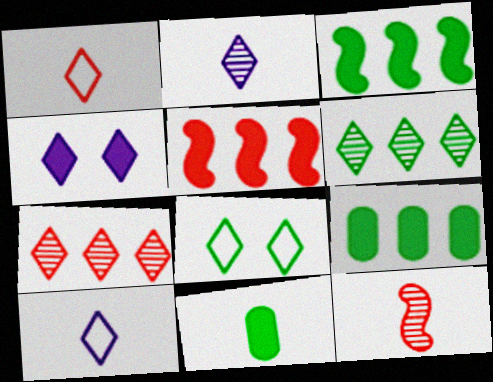[[1, 4, 6], 
[4, 5, 11], 
[10, 11, 12]]